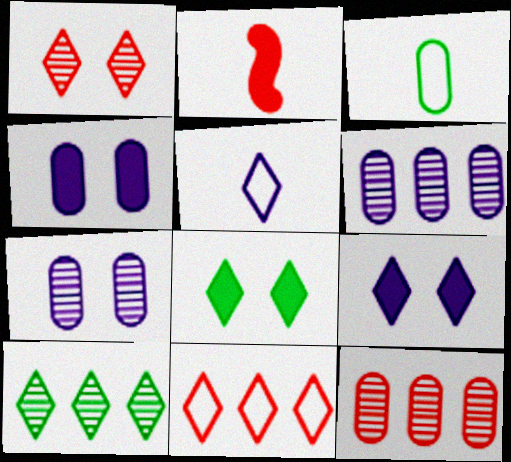[[3, 4, 12]]